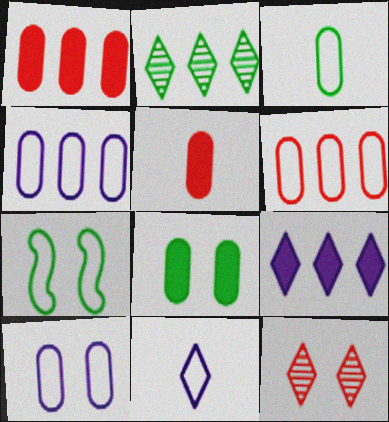[[3, 6, 10], 
[6, 7, 11]]